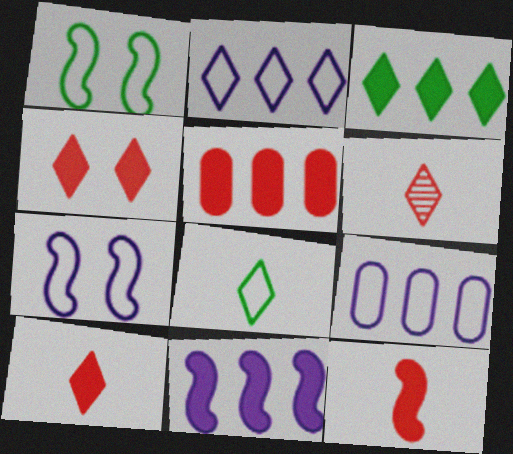[[3, 5, 11], 
[4, 5, 12]]